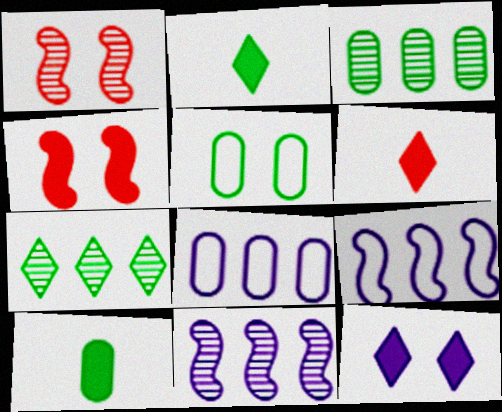[[1, 2, 8], 
[1, 5, 12], 
[3, 5, 10], 
[5, 6, 11]]